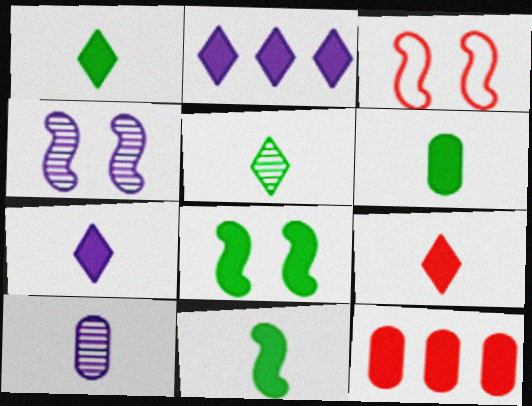[[1, 6, 11], 
[1, 7, 9], 
[3, 4, 8], 
[7, 8, 12]]